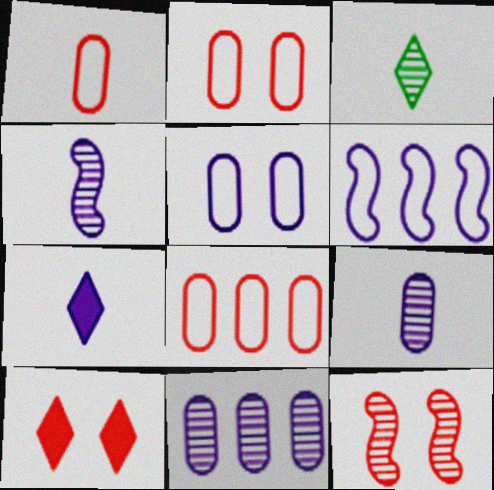[[1, 2, 8], 
[2, 10, 12], 
[3, 11, 12]]